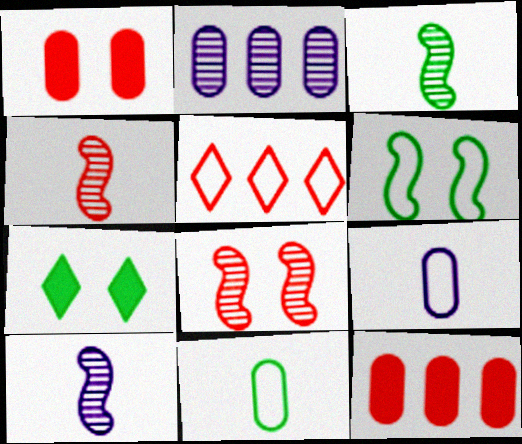[[1, 2, 11], 
[1, 4, 5], 
[3, 4, 10], 
[5, 6, 9]]